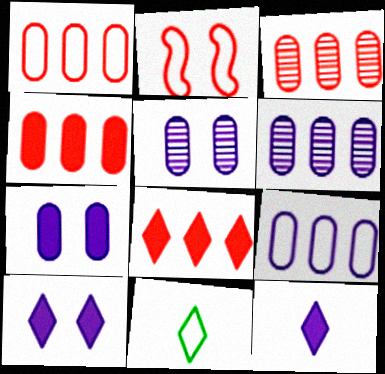[[1, 3, 4], 
[2, 9, 11]]